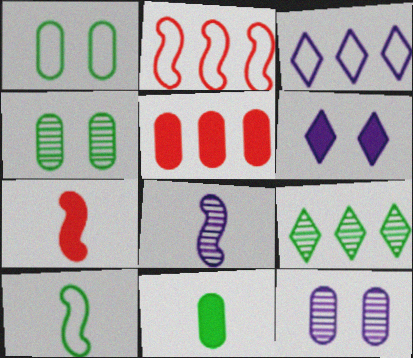[[3, 4, 7], 
[7, 8, 10]]